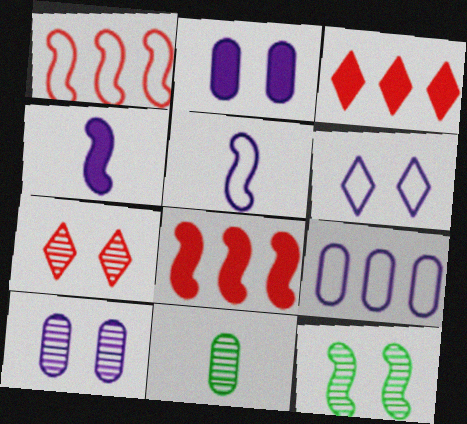[[1, 4, 12], 
[5, 6, 9], 
[5, 8, 12], 
[6, 8, 11], 
[7, 10, 12]]